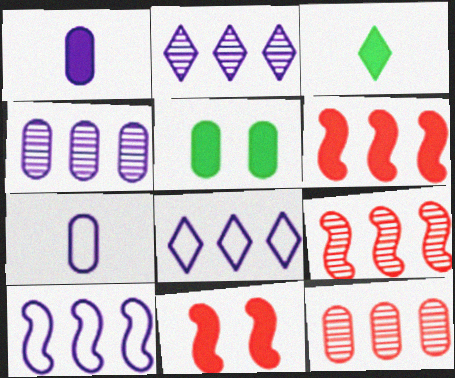[[5, 7, 12]]